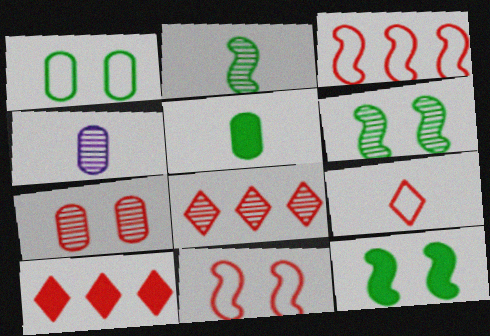[[4, 6, 8]]